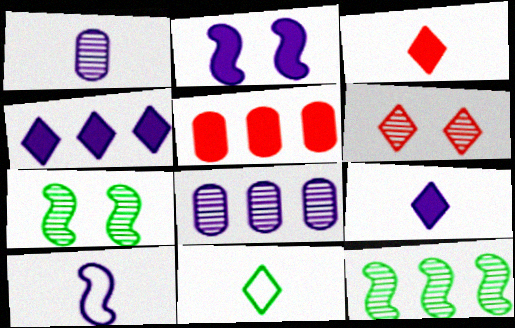[[1, 6, 12], 
[1, 9, 10], 
[4, 6, 11]]